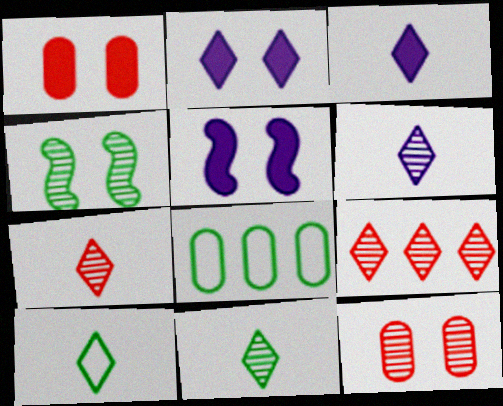[[2, 9, 10], 
[3, 7, 10], 
[5, 7, 8], 
[6, 7, 11]]